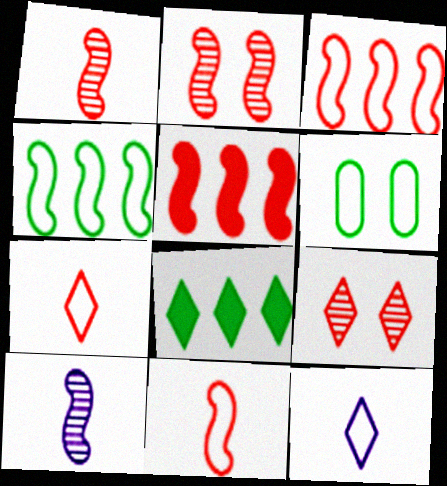[[2, 5, 11], 
[3, 6, 12], 
[8, 9, 12]]